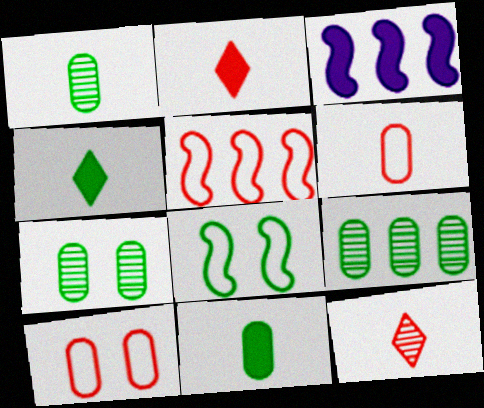[[1, 7, 9], 
[4, 8, 9]]